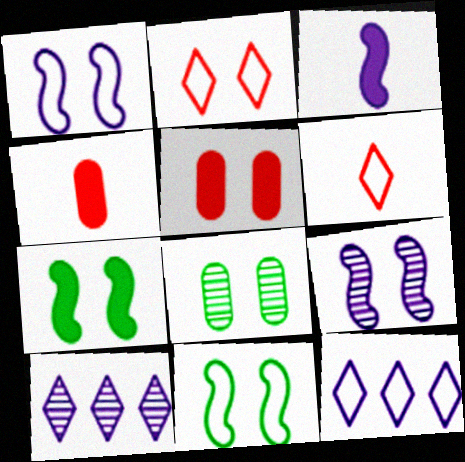[[4, 10, 11]]